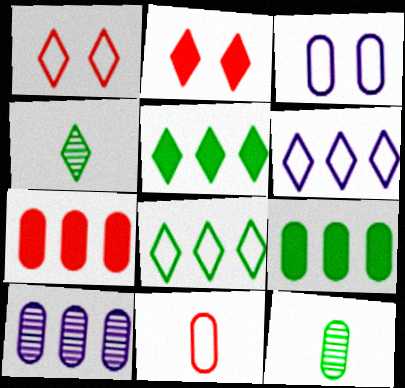[[2, 4, 6], 
[3, 7, 12]]